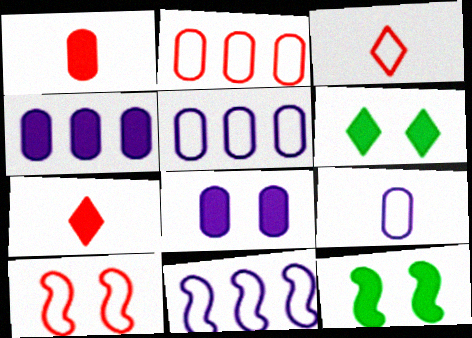[[2, 3, 10], 
[4, 7, 12]]